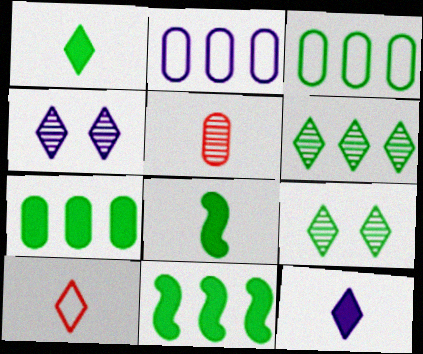[[3, 6, 11], 
[3, 8, 9]]